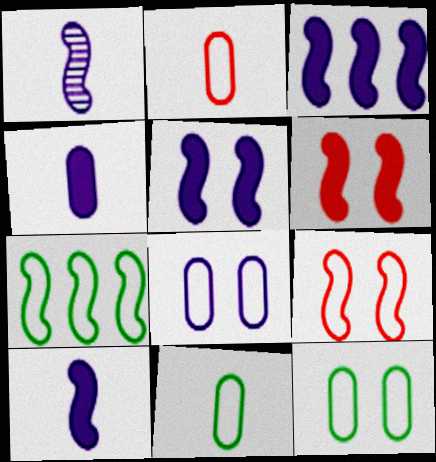[[1, 6, 7], 
[3, 5, 10]]